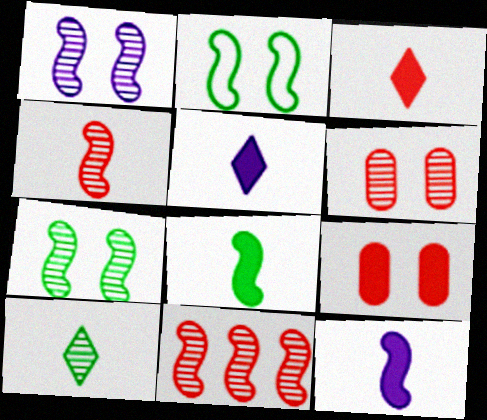[[2, 11, 12]]